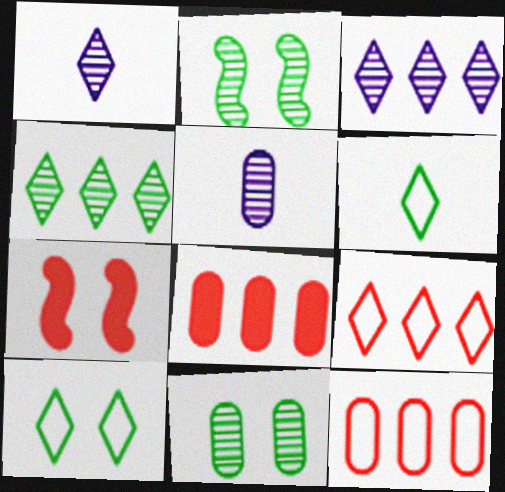[]